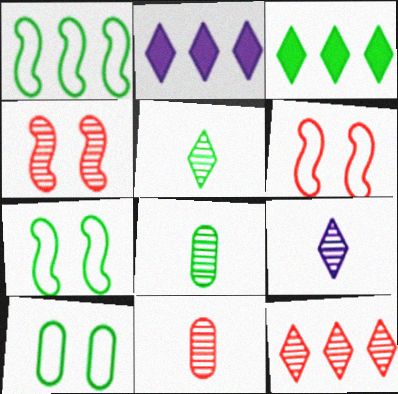[[2, 6, 8], 
[2, 7, 11], 
[3, 7, 8], 
[4, 11, 12]]